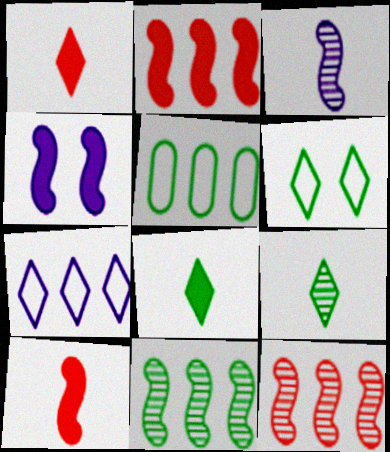[]